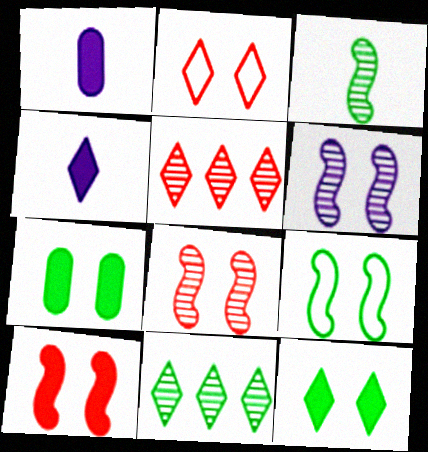[[1, 5, 9], 
[2, 4, 11], 
[2, 6, 7], 
[6, 9, 10]]